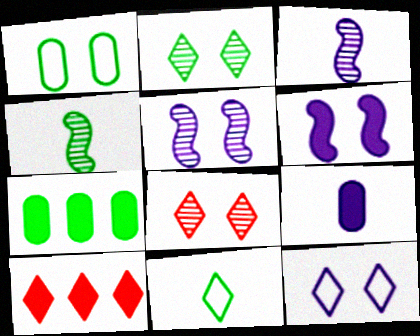[[1, 3, 10], 
[1, 6, 8]]